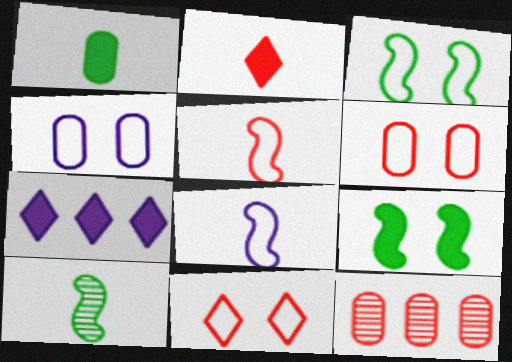[[1, 4, 12], 
[3, 4, 11], 
[6, 7, 10]]